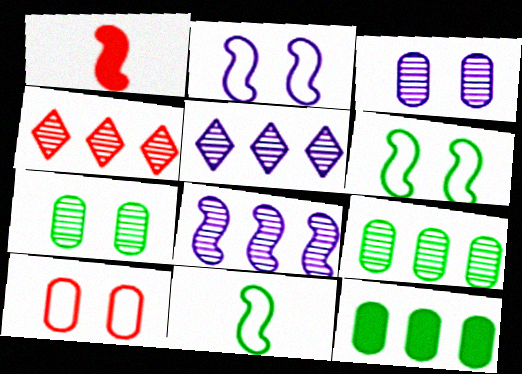[[1, 4, 10], 
[1, 6, 8], 
[4, 8, 9]]